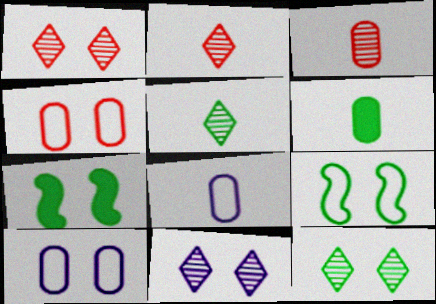[[1, 7, 10], 
[1, 11, 12], 
[3, 6, 8], 
[4, 7, 11]]